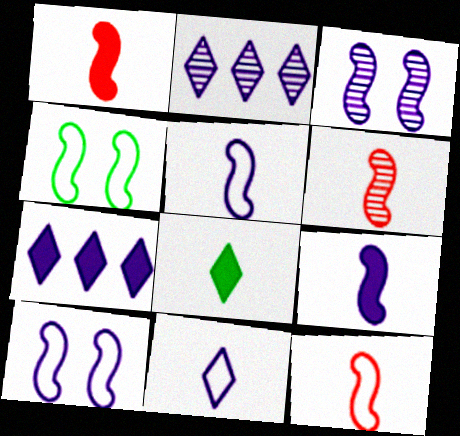[[1, 6, 12]]